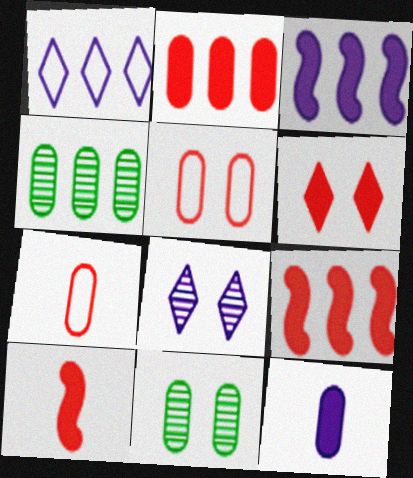[[1, 4, 9], 
[1, 10, 11], 
[2, 6, 10], 
[4, 5, 12]]